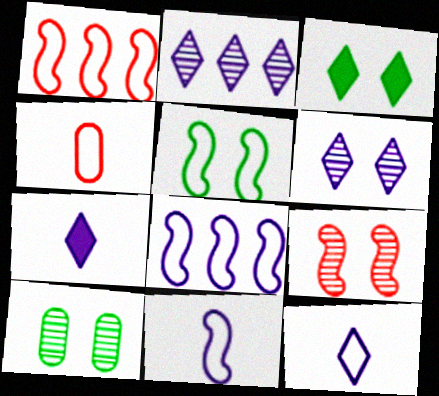[[1, 5, 11], 
[1, 7, 10], 
[3, 5, 10], 
[6, 9, 10]]